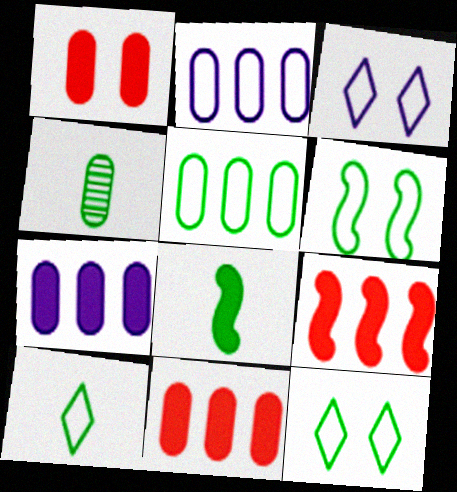[[1, 2, 4], 
[3, 4, 9], 
[4, 8, 10], 
[5, 6, 10]]